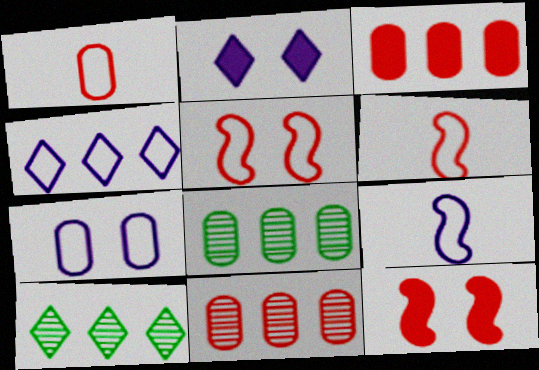[[2, 6, 8], 
[4, 7, 9]]